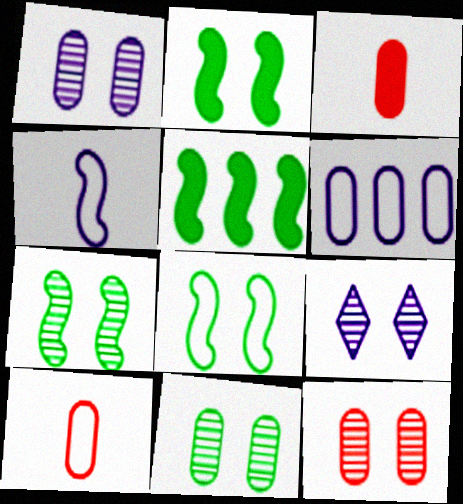[[1, 11, 12], 
[2, 7, 8], 
[3, 6, 11], 
[5, 9, 10], 
[7, 9, 12]]